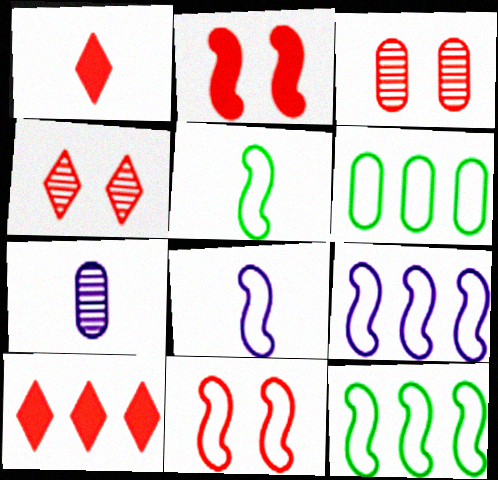[[1, 5, 7], 
[5, 9, 11], 
[8, 11, 12]]